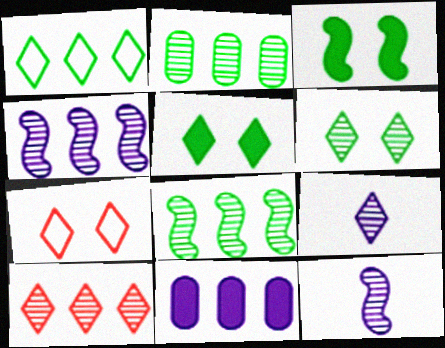[[2, 4, 10], 
[6, 9, 10]]